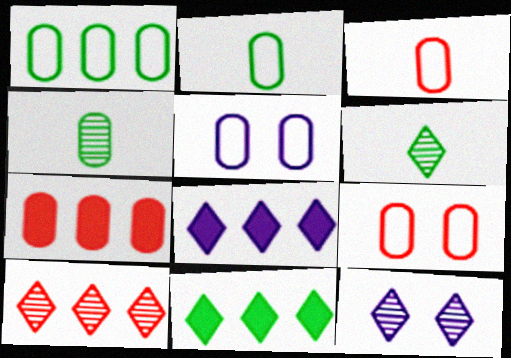[[1, 3, 5], 
[4, 5, 7], 
[6, 10, 12]]